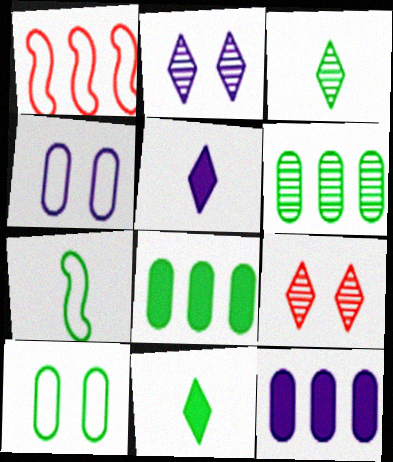[[7, 9, 12]]